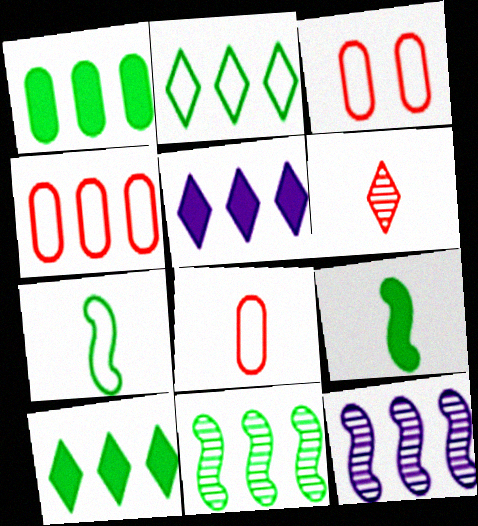[[1, 2, 11], 
[3, 4, 8], 
[4, 5, 11], 
[4, 10, 12]]